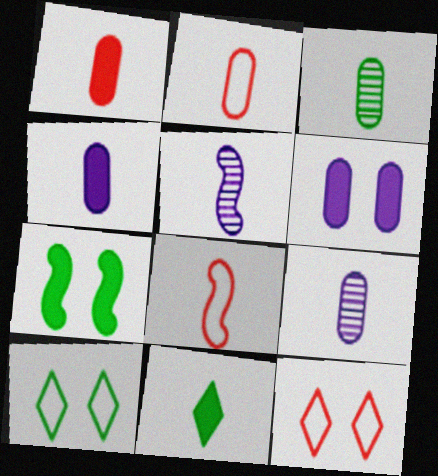[[2, 3, 4], 
[2, 5, 11], 
[8, 9, 11]]